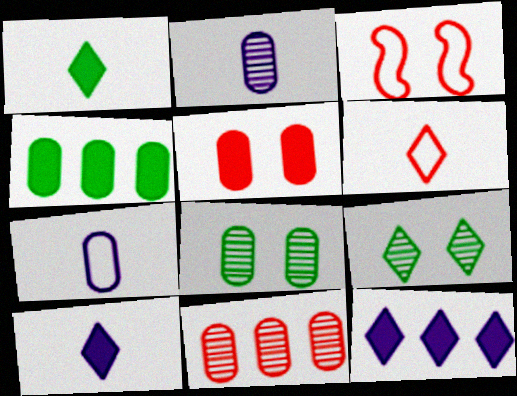[[2, 8, 11], 
[6, 9, 12]]